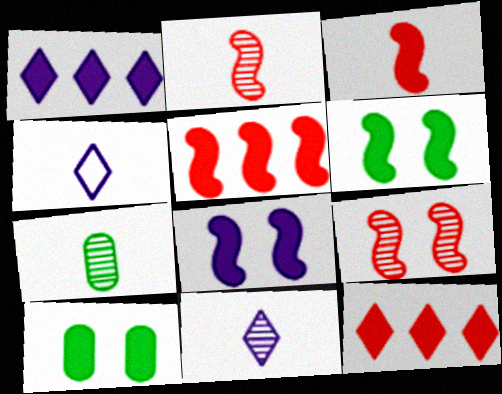[[1, 3, 10], 
[2, 7, 11], 
[3, 4, 7]]